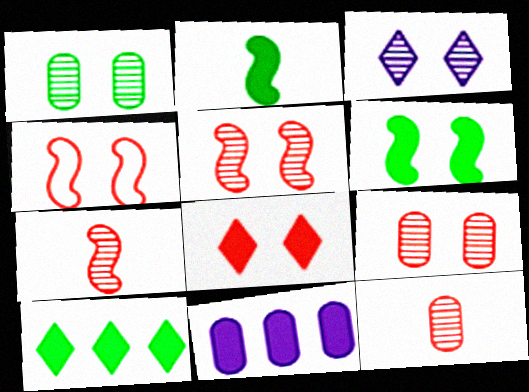[[1, 3, 5], 
[2, 8, 11], 
[4, 8, 9]]